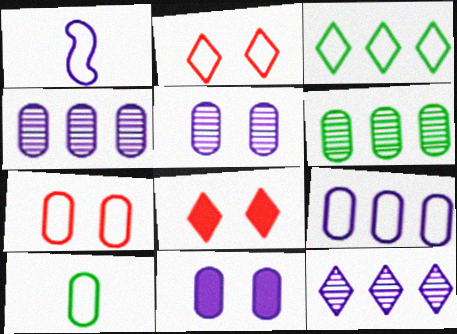[[1, 3, 7], 
[1, 6, 8], 
[1, 11, 12], 
[7, 9, 10]]